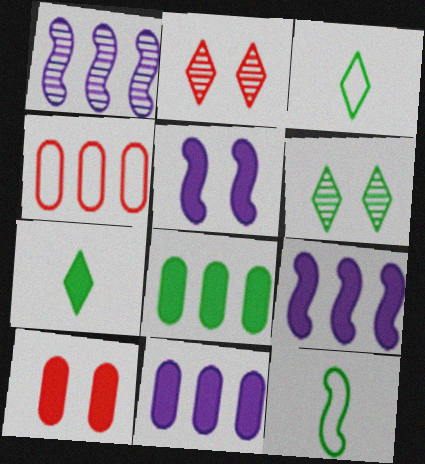[[1, 3, 10], 
[2, 11, 12], 
[6, 8, 12], 
[7, 9, 10]]